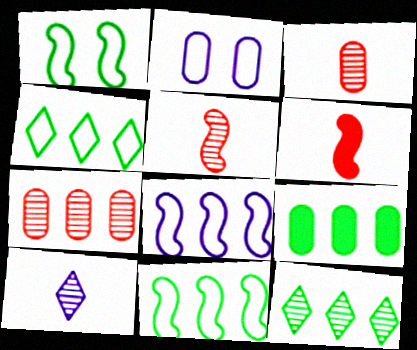[[2, 3, 9], 
[2, 6, 12], 
[9, 11, 12]]